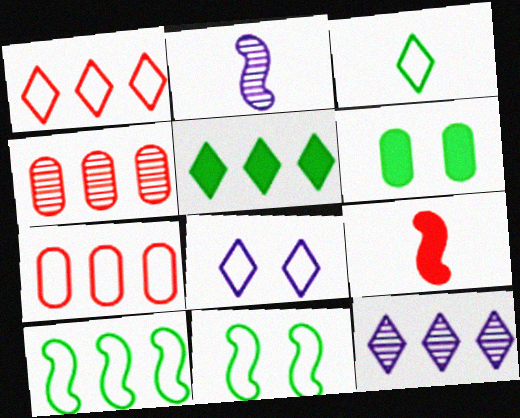[[1, 2, 6], 
[1, 3, 8], 
[1, 5, 12]]